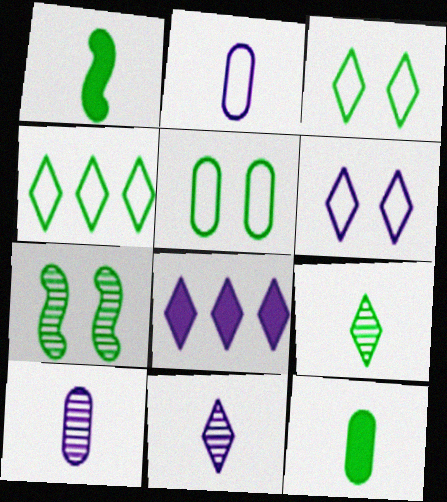[[4, 7, 12], 
[6, 8, 11]]